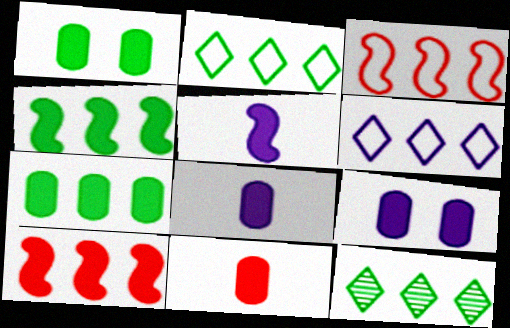[[7, 9, 11]]